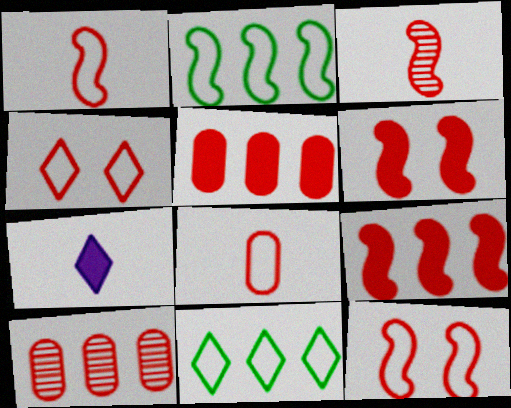[[3, 4, 5], 
[3, 9, 12]]